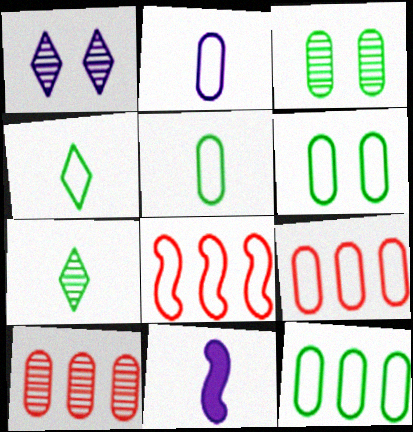[[2, 6, 9], 
[5, 6, 12]]